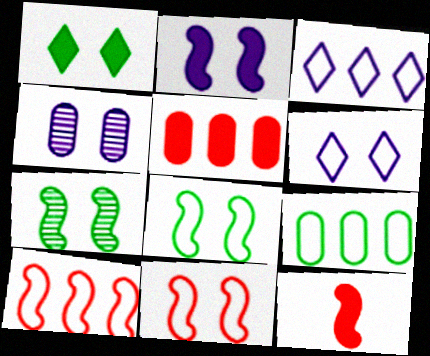[[1, 4, 11], 
[2, 4, 6], 
[2, 7, 11], 
[3, 9, 10]]